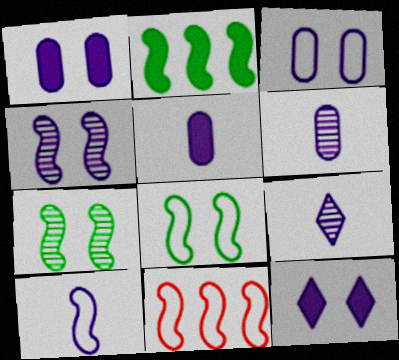[[3, 4, 12], 
[5, 9, 10], 
[8, 10, 11]]